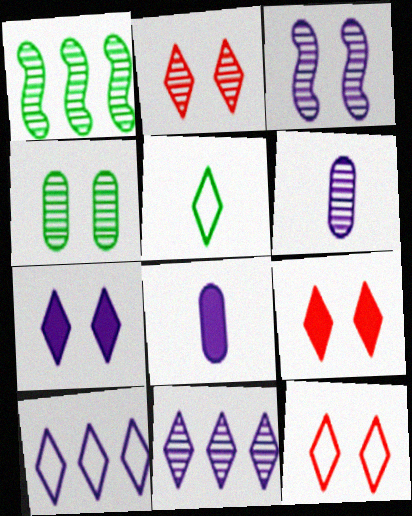[[1, 2, 6], 
[1, 8, 12], 
[2, 3, 4], 
[2, 9, 12], 
[3, 6, 11], 
[3, 8, 10], 
[5, 9, 11], 
[5, 10, 12]]